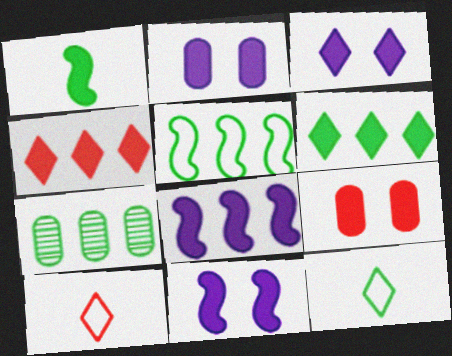[[1, 2, 4], 
[2, 3, 11], 
[5, 6, 7], 
[7, 10, 11]]